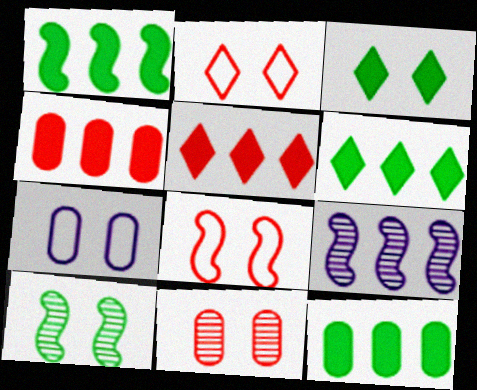[[1, 6, 12]]